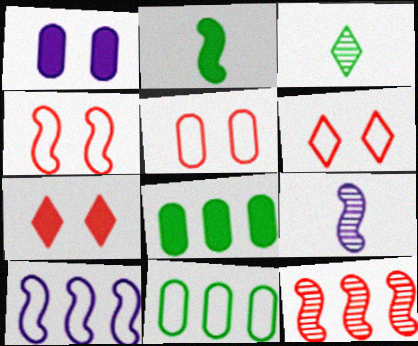[[4, 5, 6], 
[6, 8, 9], 
[7, 9, 11]]